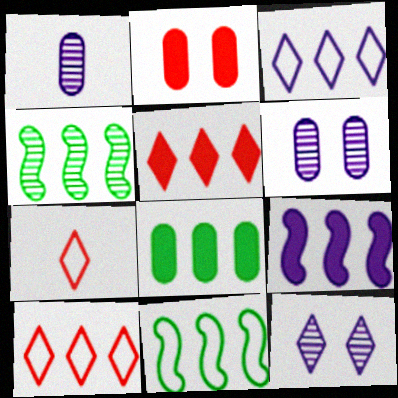[[5, 8, 9]]